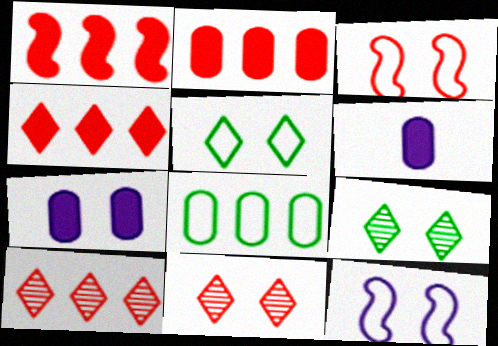[[1, 2, 4], 
[3, 7, 9]]